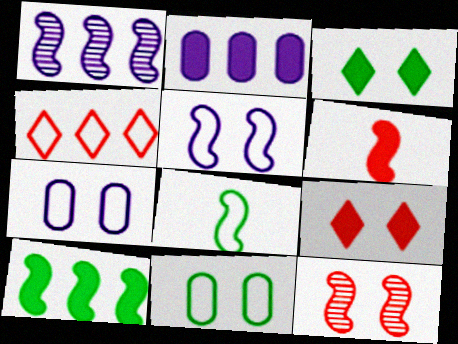[[2, 3, 6], 
[3, 7, 12], 
[4, 7, 8]]